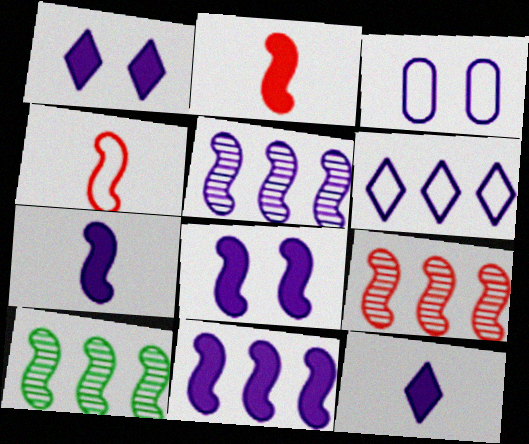[[3, 5, 12], 
[4, 8, 10], 
[5, 9, 10], 
[7, 8, 11]]